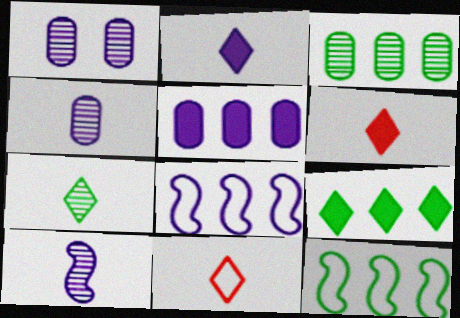[[1, 2, 8], 
[1, 6, 12], 
[2, 7, 11], 
[3, 9, 12]]